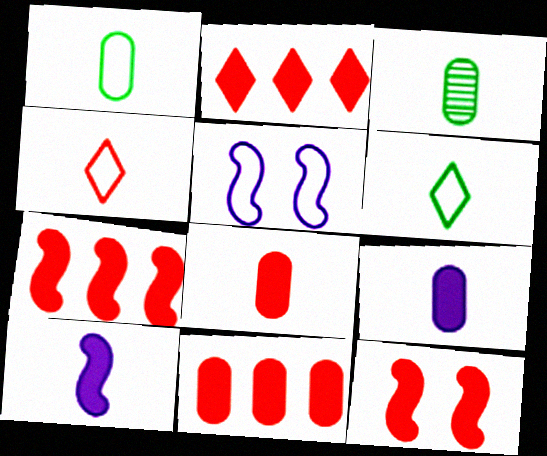[[2, 3, 5], 
[2, 7, 11], 
[2, 8, 12], 
[3, 4, 10]]